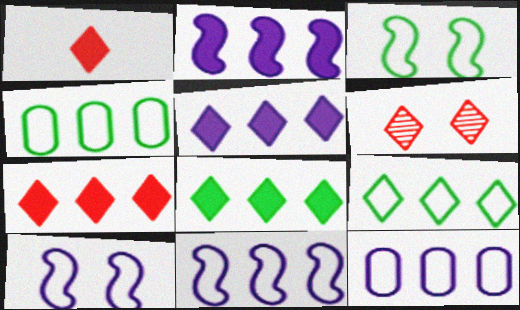[[5, 7, 8]]